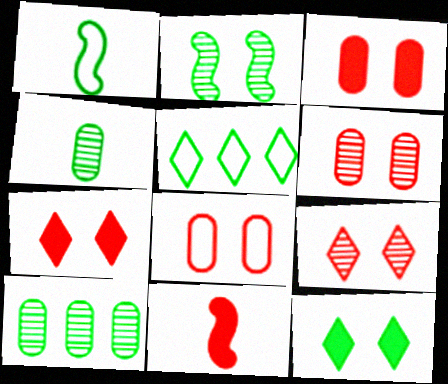[[1, 10, 12], 
[3, 6, 8]]